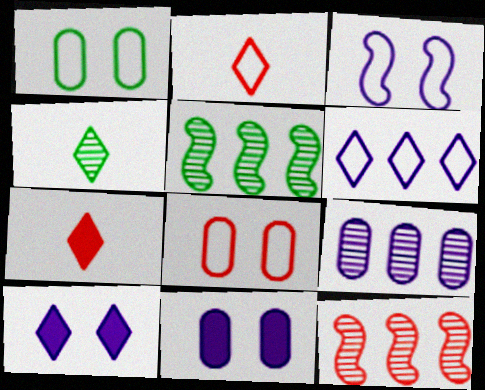[[2, 5, 11], 
[7, 8, 12]]